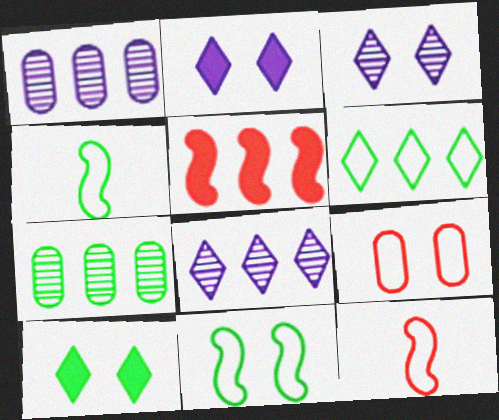[[1, 5, 6], 
[1, 10, 12], 
[2, 7, 12], 
[4, 7, 10]]